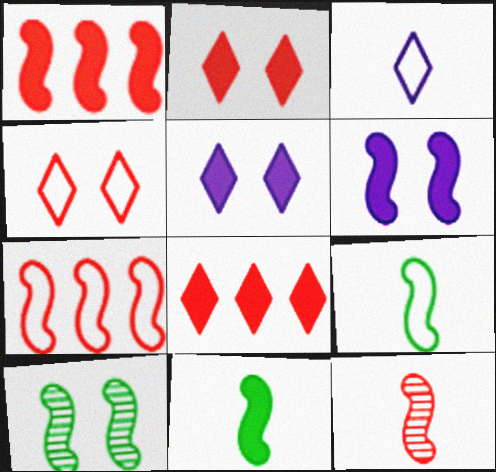[[1, 6, 11]]